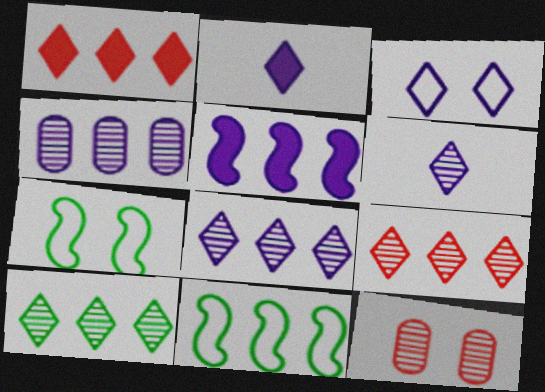[[1, 4, 11], 
[2, 3, 8], 
[2, 11, 12], 
[8, 9, 10]]